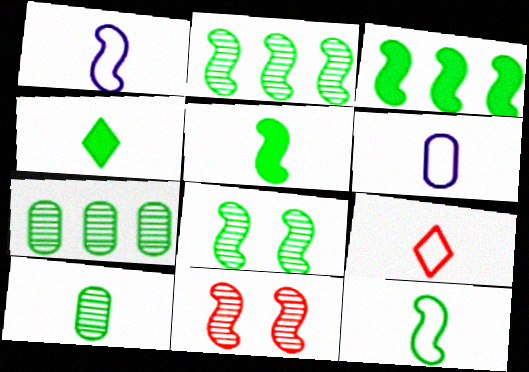[[1, 3, 11], 
[3, 8, 12], 
[4, 10, 12], 
[6, 9, 12]]